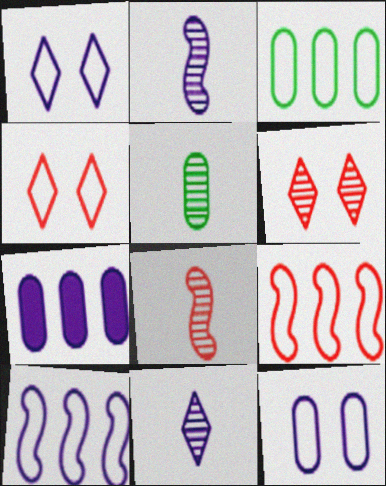[[1, 2, 7], 
[5, 8, 11]]